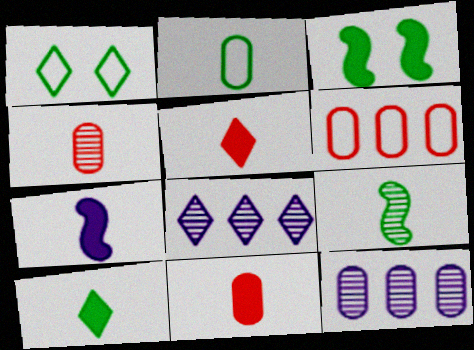[[1, 5, 8], 
[2, 9, 10], 
[7, 10, 11]]